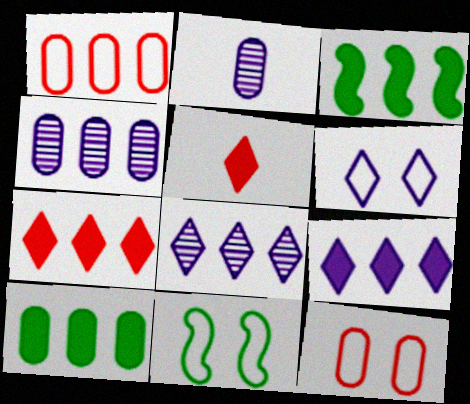[[1, 3, 8], 
[1, 4, 10], 
[2, 7, 11], 
[2, 10, 12], 
[4, 5, 11], 
[6, 11, 12]]